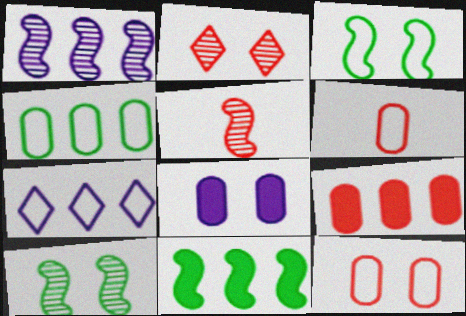[[1, 5, 10], 
[2, 3, 8], 
[3, 6, 7]]